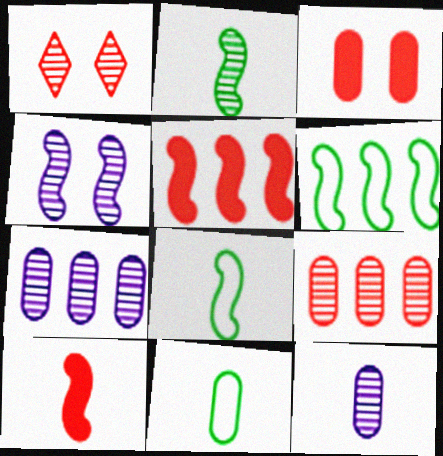[[1, 2, 7], 
[3, 7, 11], 
[4, 5, 8], 
[4, 6, 10]]